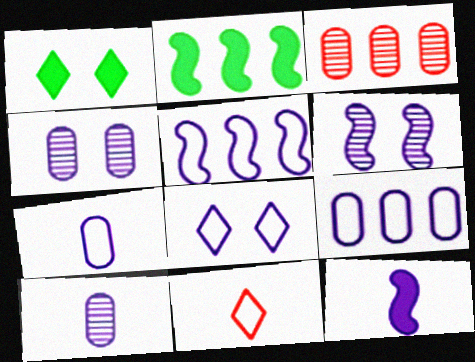[[2, 4, 11], 
[5, 6, 12], 
[5, 7, 8]]